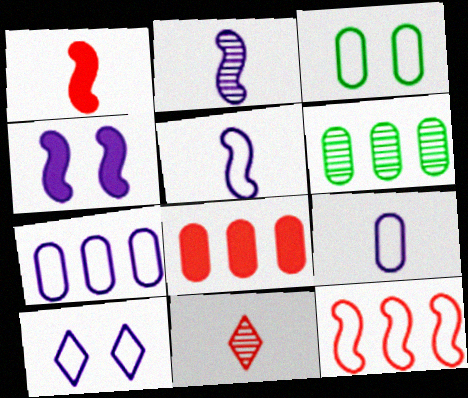[[1, 6, 10], 
[5, 7, 10], 
[6, 7, 8]]